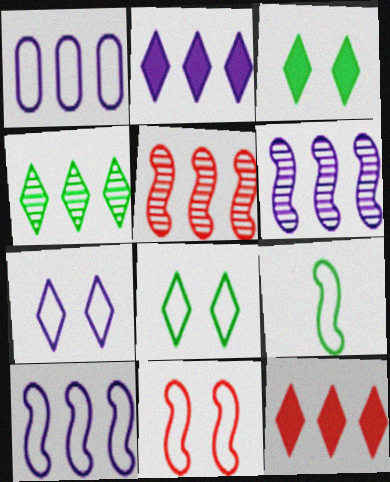[[1, 2, 6], 
[9, 10, 11]]